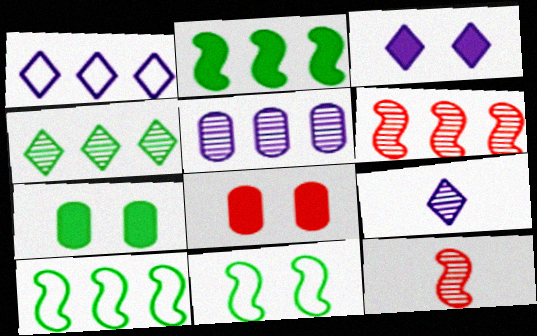[[1, 3, 9], 
[1, 7, 12], 
[4, 5, 6], 
[8, 9, 10]]